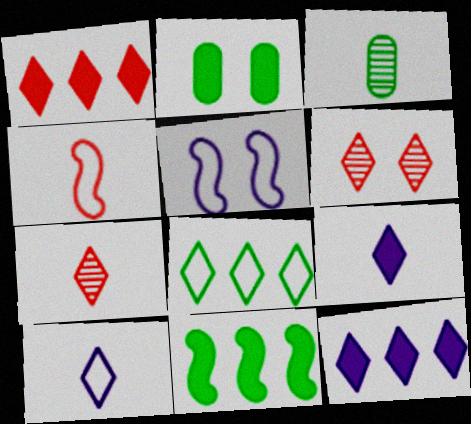[[1, 3, 5], 
[2, 5, 6], 
[3, 4, 9], 
[6, 8, 9]]